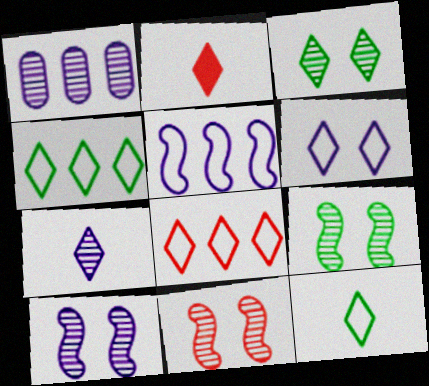[[1, 7, 10], 
[2, 7, 12], 
[6, 8, 12], 
[9, 10, 11]]